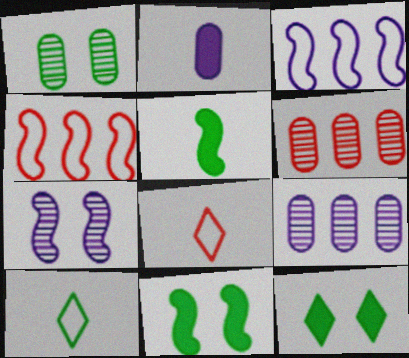[[4, 5, 7], 
[8, 9, 11]]